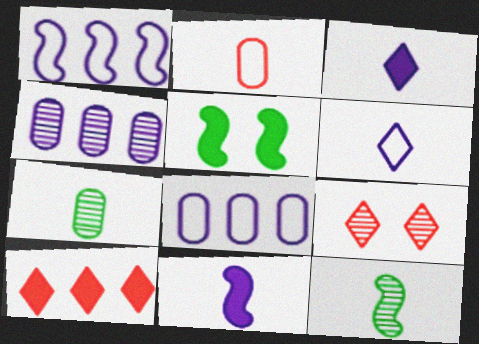[[2, 3, 12], 
[4, 9, 12]]